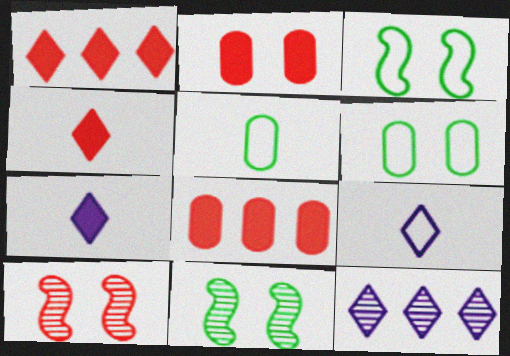[[8, 9, 11]]